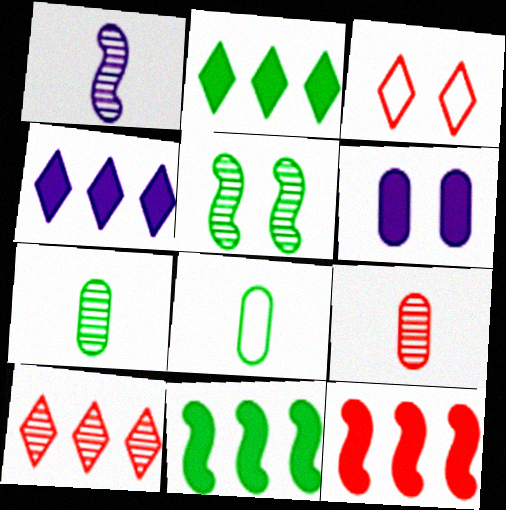[[2, 5, 8], 
[3, 5, 6], 
[3, 9, 12]]